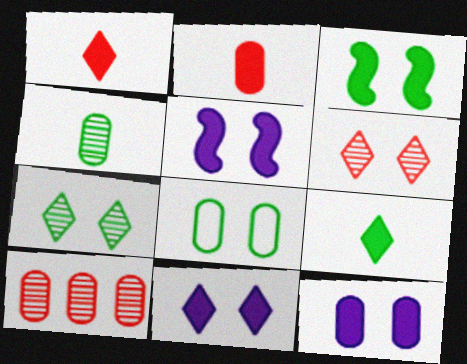[[3, 7, 8], 
[5, 6, 8], 
[5, 11, 12]]